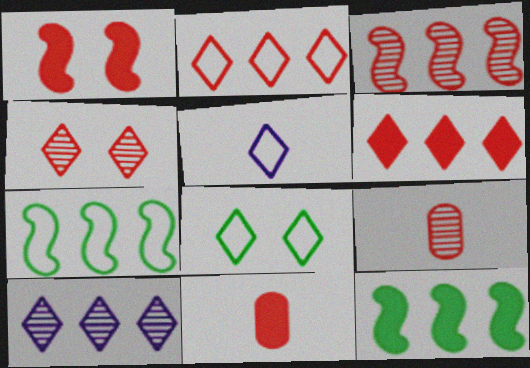[[1, 2, 9], 
[1, 6, 11], 
[2, 5, 8], 
[3, 4, 9]]